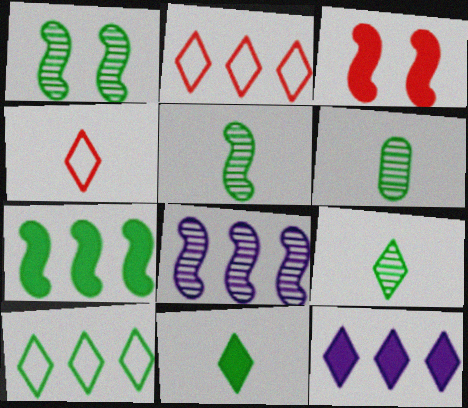[[5, 6, 9]]